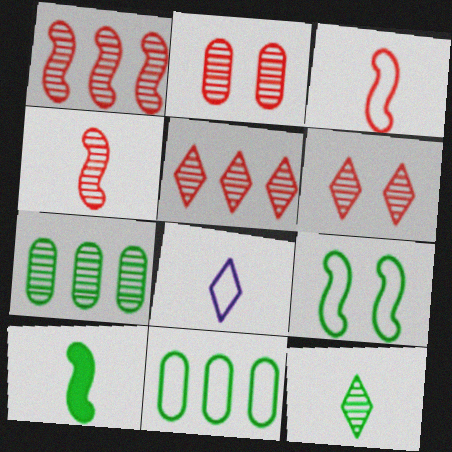[[2, 4, 5]]